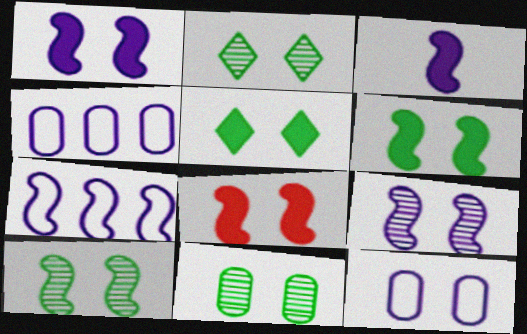[[1, 6, 8], 
[2, 8, 12], 
[2, 10, 11], 
[3, 7, 9]]